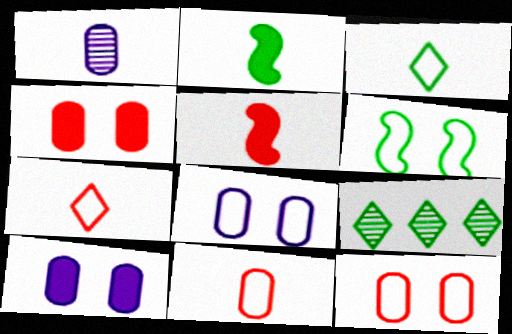[[1, 2, 7], 
[1, 3, 5], 
[5, 8, 9]]